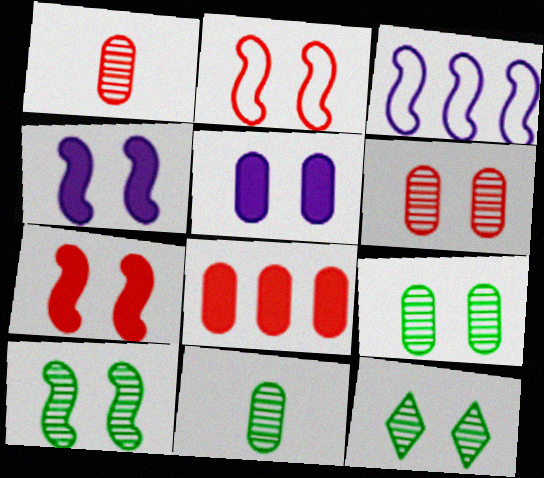[[2, 4, 10], 
[2, 5, 12], 
[9, 10, 12]]